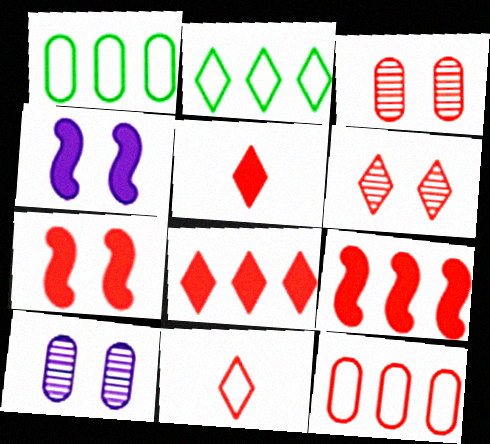[[3, 9, 11], 
[6, 8, 11]]